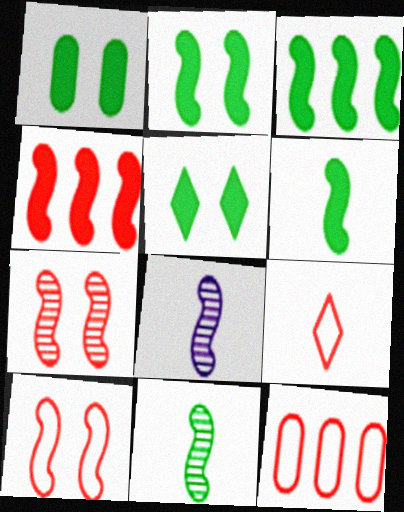[[1, 2, 5], 
[2, 3, 6], 
[3, 8, 10], 
[5, 8, 12], 
[9, 10, 12]]